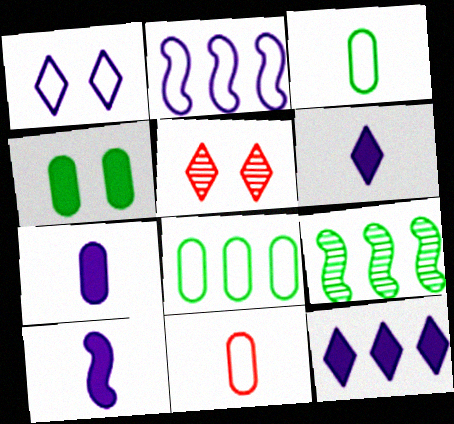[[5, 8, 10], 
[6, 7, 10]]